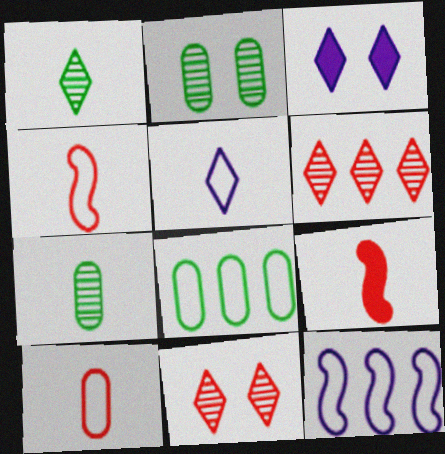[[5, 7, 9]]